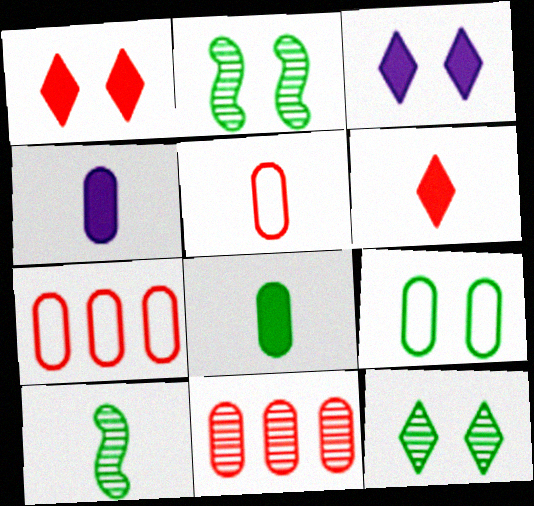[[3, 7, 10], 
[4, 9, 11]]